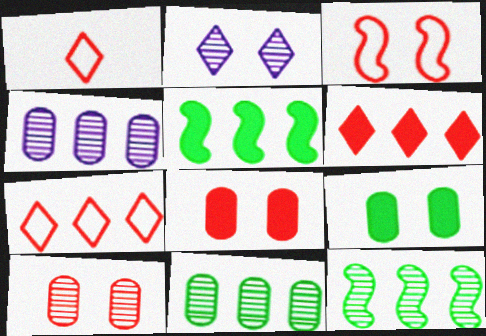[[2, 3, 9], 
[4, 5, 7]]